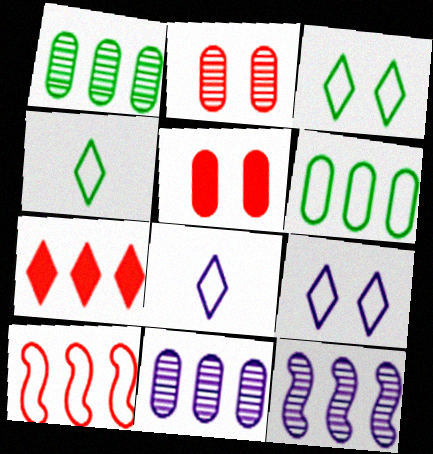[[4, 5, 12], 
[6, 7, 12]]